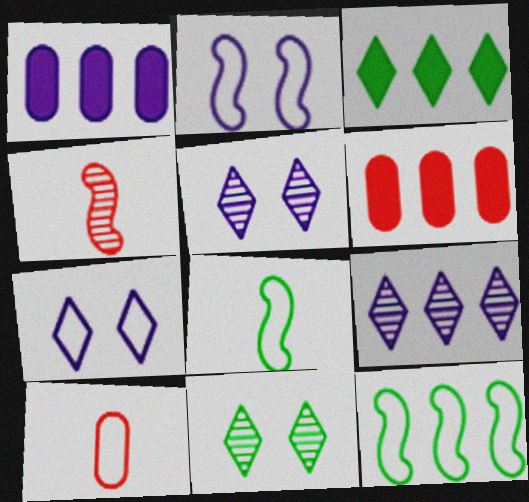[[5, 6, 8], 
[6, 9, 12], 
[7, 10, 12]]